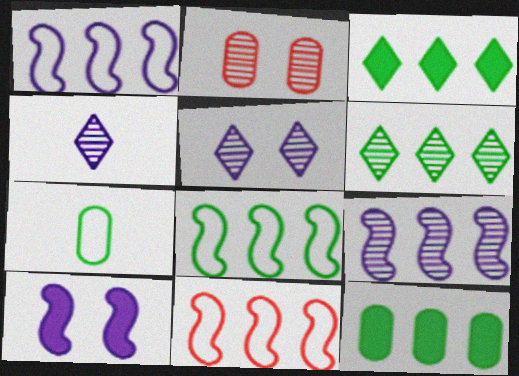[[1, 8, 11], 
[6, 8, 12]]